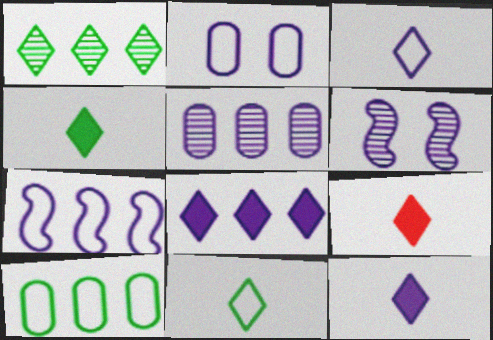[[2, 3, 7], 
[4, 9, 12], 
[5, 7, 8], 
[6, 9, 10]]